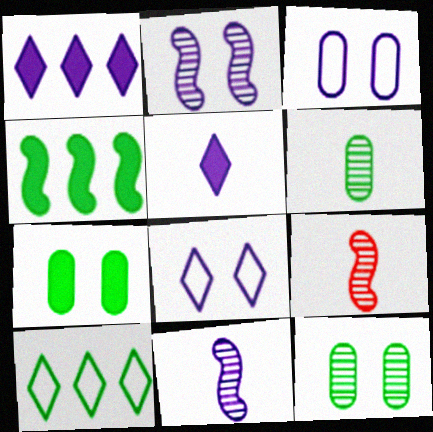[[1, 3, 11]]